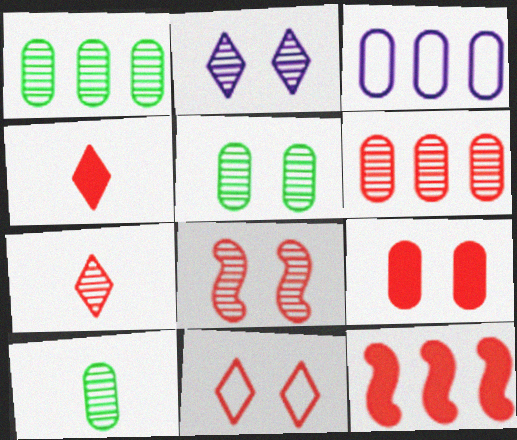[[1, 5, 10], 
[2, 5, 8], 
[3, 9, 10], 
[4, 9, 12], 
[6, 7, 8], 
[8, 9, 11]]